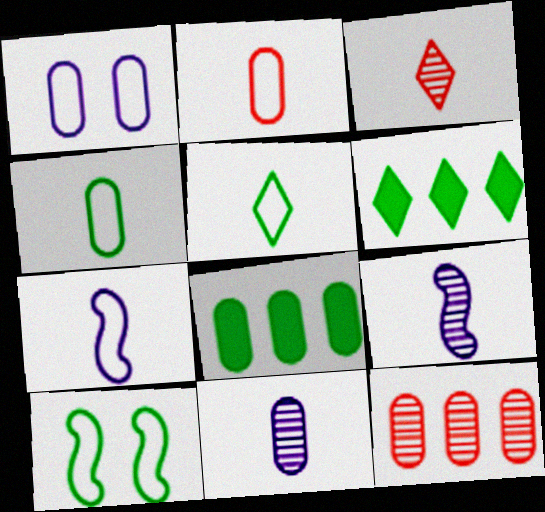[[2, 5, 7]]